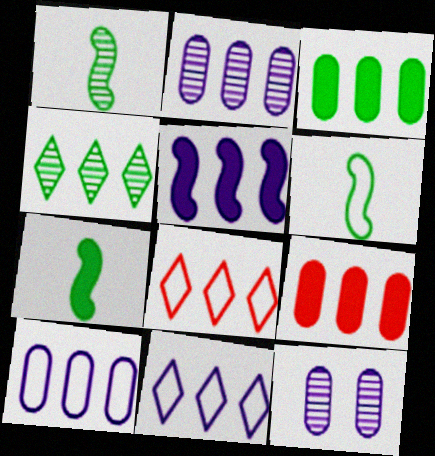[[1, 6, 7], 
[2, 5, 11], 
[7, 8, 12]]